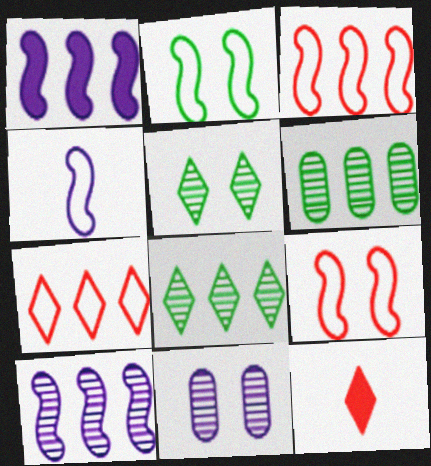[[1, 6, 7], 
[2, 3, 4]]